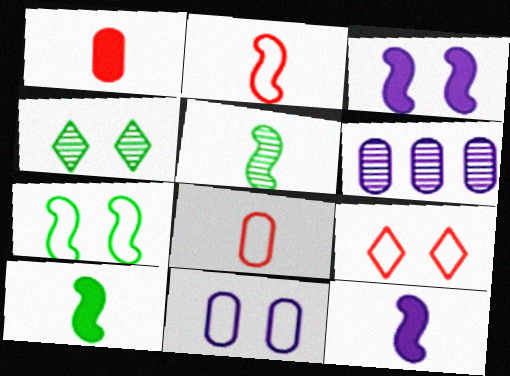[[2, 5, 12], 
[6, 9, 10], 
[7, 9, 11]]